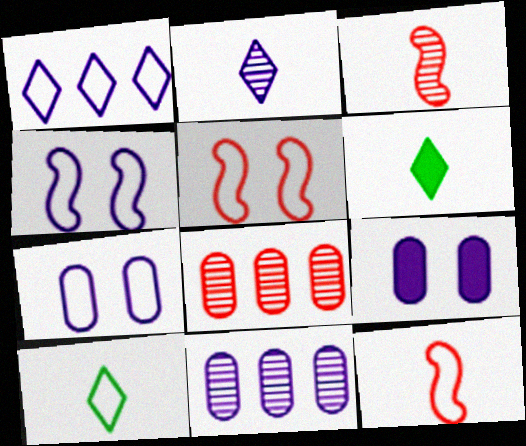[[4, 6, 8], 
[5, 6, 11]]